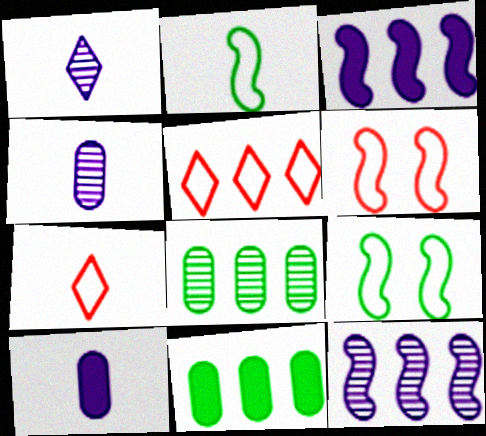[[1, 6, 11], 
[3, 5, 8], 
[5, 11, 12]]